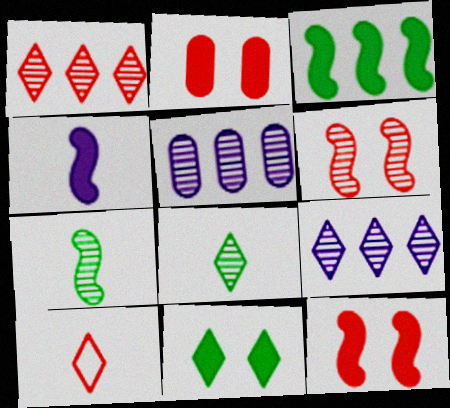[[3, 4, 12], 
[5, 6, 8], 
[9, 10, 11]]